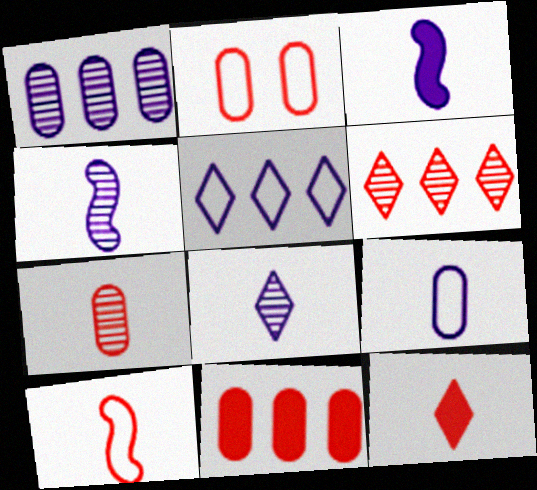[[2, 7, 11], 
[3, 8, 9], 
[7, 10, 12]]